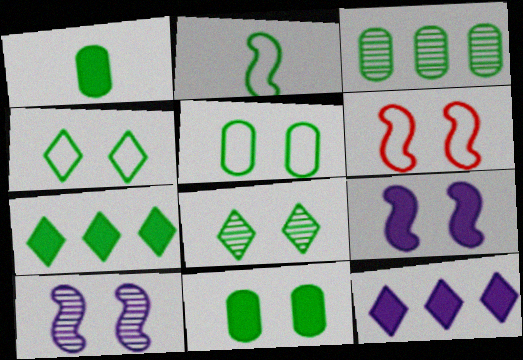[[1, 3, 5]]